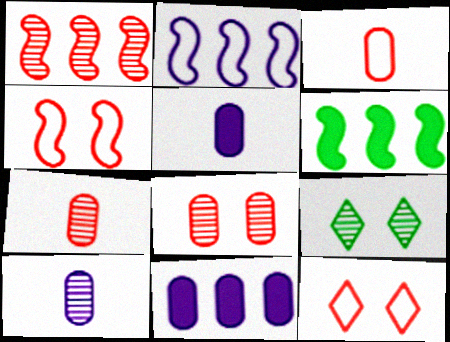[[1, 2, 6], 
[1, 9, 10], 
[6, 10, 12]]